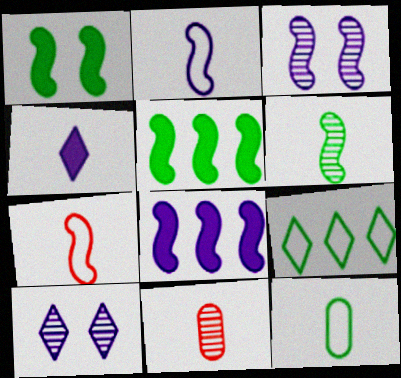[[2, 3, 8], 
[3, 5, 7]]